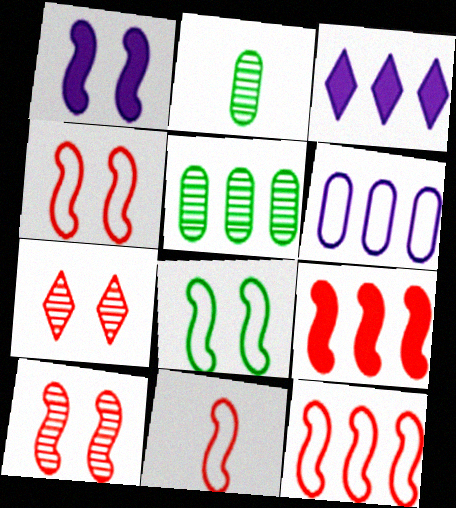[[1, 8, 10], 
[2, 3, 4], 
[3, 5, 12], 
[4, 11, 12], 
[9, 10, 11]]